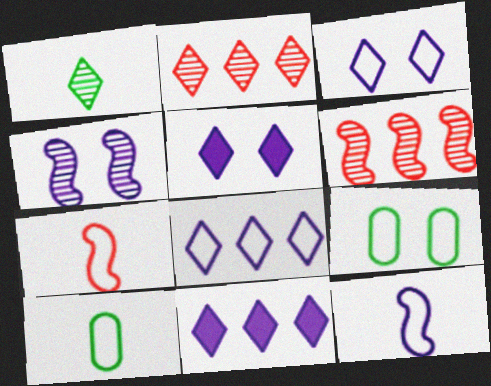[[5, 6, 10], 
[7, 8, 9]]